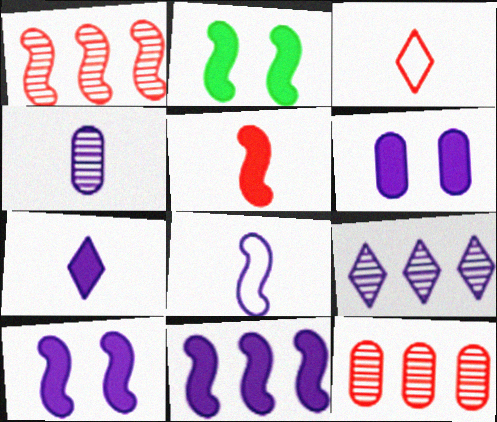[[1, 2, 8], 
[2, 5, 11], 
[4, 7, 8], 
[6, 7, 11], 
[6, 8, 9]]